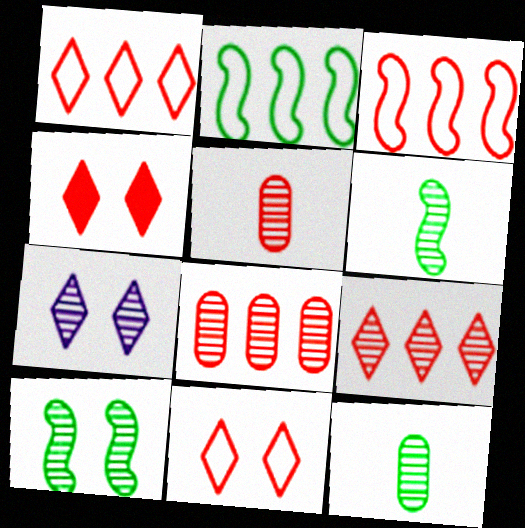[[3, 4, 5], 
[6, 7, 8]]